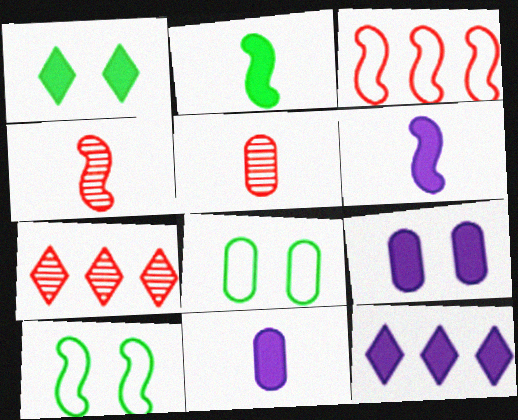[[4, 8, 12], 
[5, 10, 12], 
[6, 7, 8], 
[6, 9, 12], 
[7, 10, 11]]